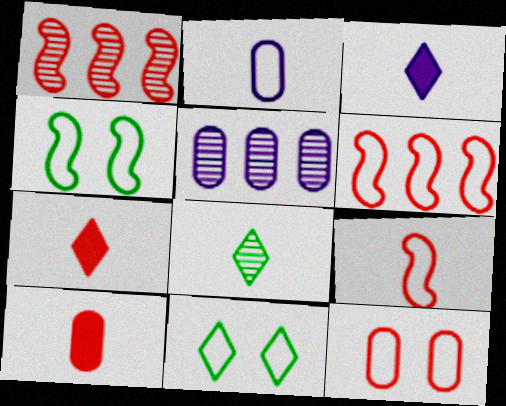[[1, 7, 12], 
[2, 6, 11], 
[4, 5, 7]]